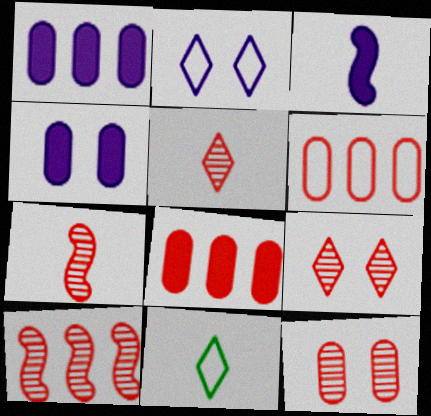[[4, 10, 11], 
[5, 10, 12]]